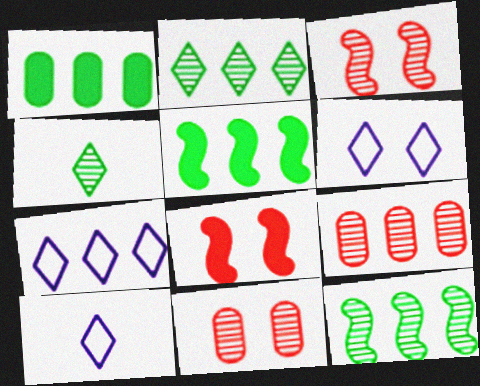[[1, 3, 10], 
[5, 7, 9], 
[5, 10, 11], 
[6, 7, 10]]